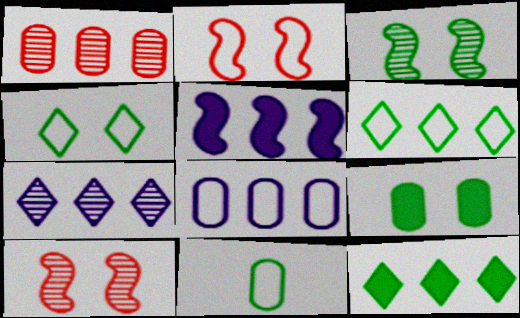[[1, 5, 6], 
[3, 4, 9], 
[3, 11, 12], 
[5, 7, 8]]